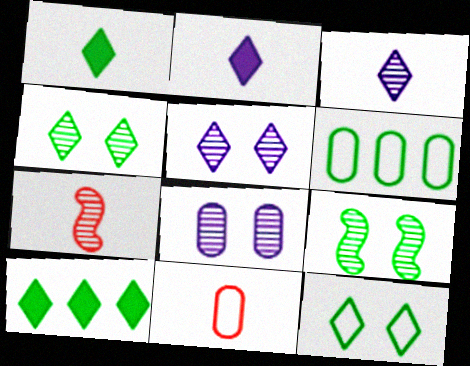[[1, 6, 9]]